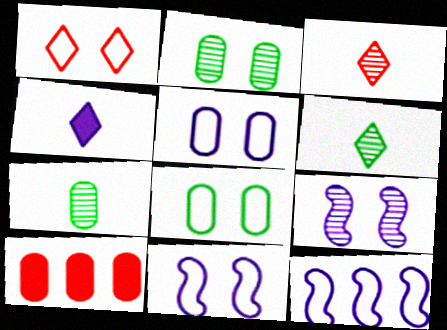[[1, 8, 11], 
[5, 7, 10], 
[6, 10, 11]]